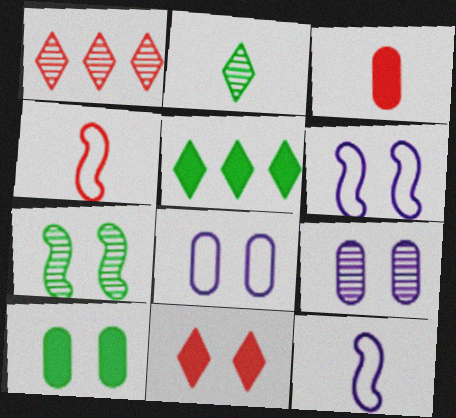[[1, 10, 12], 
[2, 3, 12], 
[4, 5, 9], 
[7, 8, 11]]